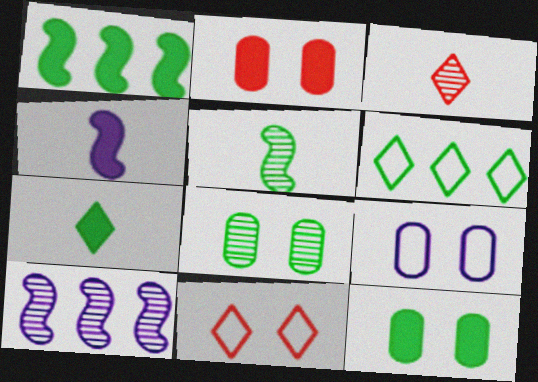[[1, 3, 9], 
[1, 7, 12], 
[2, 8, 9], 
[3, 8, 10], 
[5, 6, 12]]